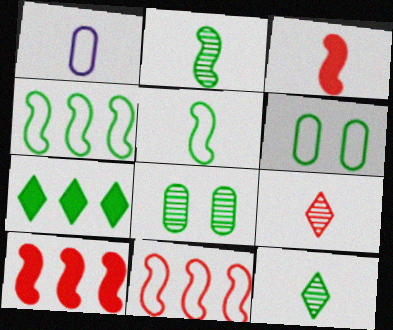[[1, 3, 12], 
[2, 6, 7], 
[5, 7, 8]]